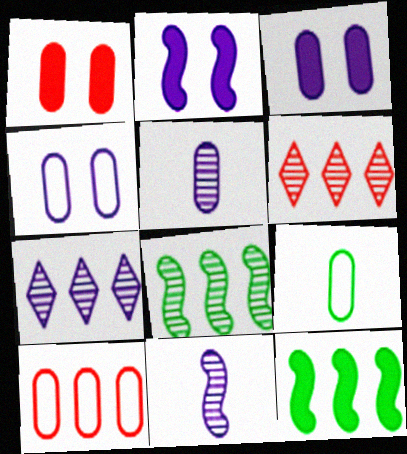[[2, 6, 9], 
[4, 9, 10], 
[7, 10, 12]]